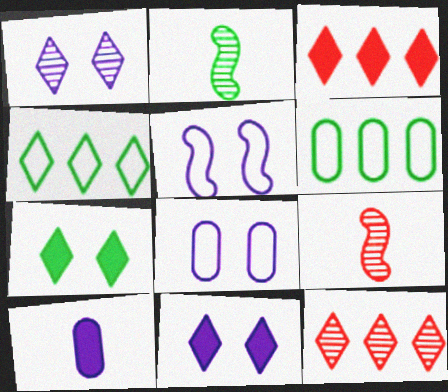[[2, 3, 8], 
[2, 6, 7], 
[6, 9, 11]]